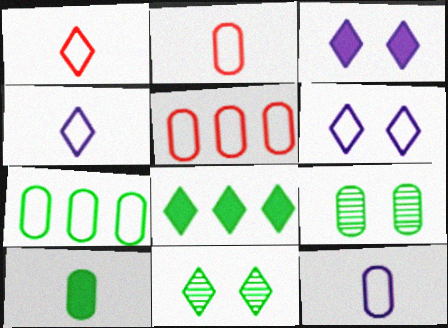[[7, 9, 10]]